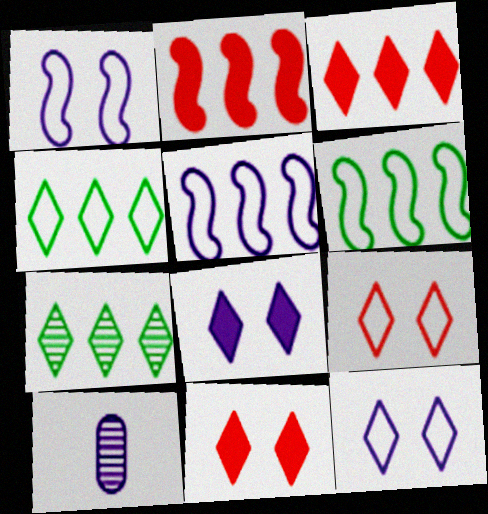[[5, 8, 10], 
[6, 10, 11]]